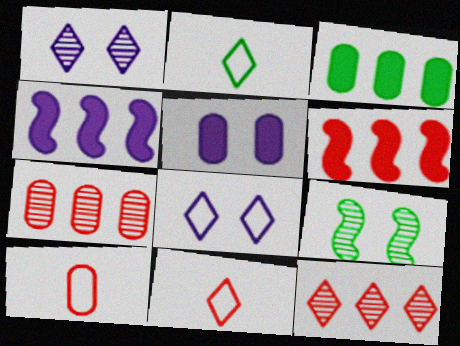[[2, 3, 9]]